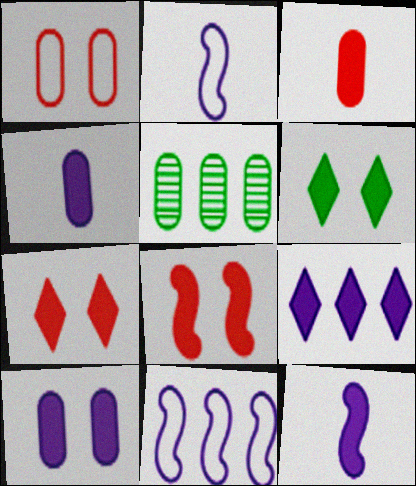[[1, 4, 5], 
[2, 5, 7], 
[6, 8, 10], 
[9, 10, 12]]